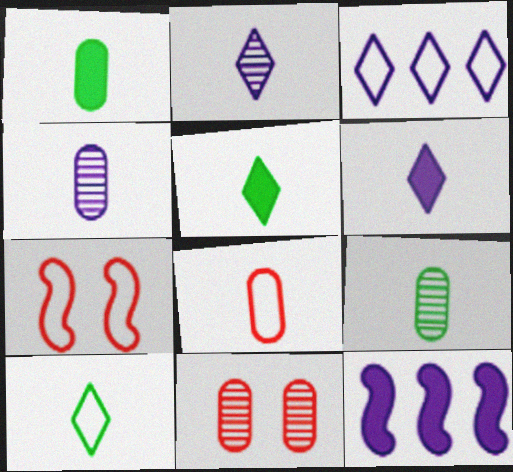[[1, 4, 8], 
[10, 11, 12]]